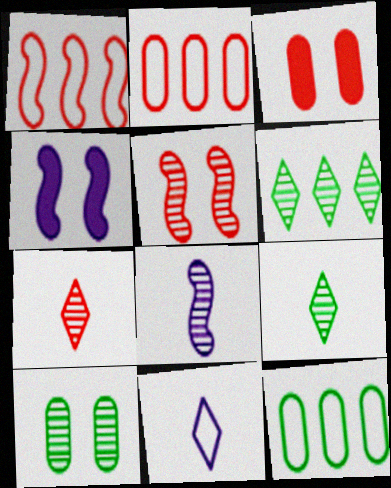[[1, 3, 7], 
[2, 4, 9], 
[4, 7, 12]]